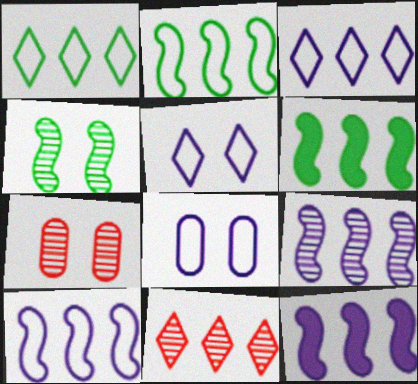[[9, 10, 12]]